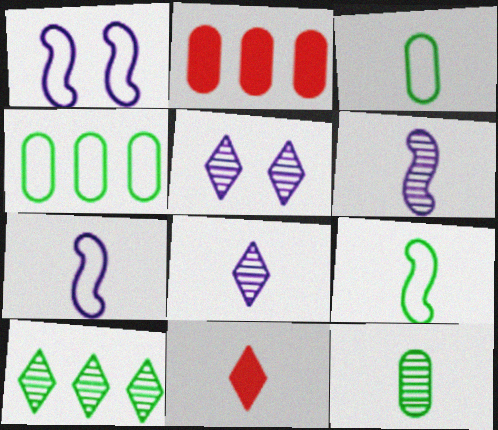[[2, 5, 9], 
[3, 6, 11], 
[7, 11, 12]]